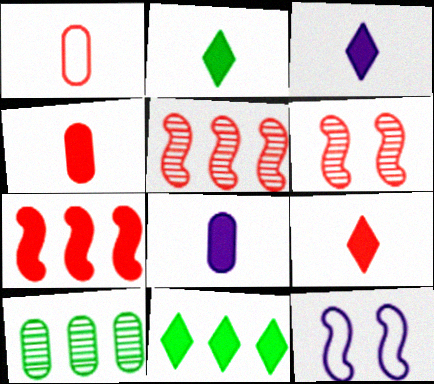[[2, 3, 9], 
[9, 10, 12]]